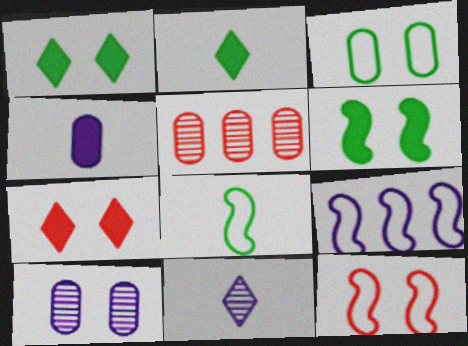[[1, 10, 12], 
[3, 4, 5], 
[8, 9, 12]]